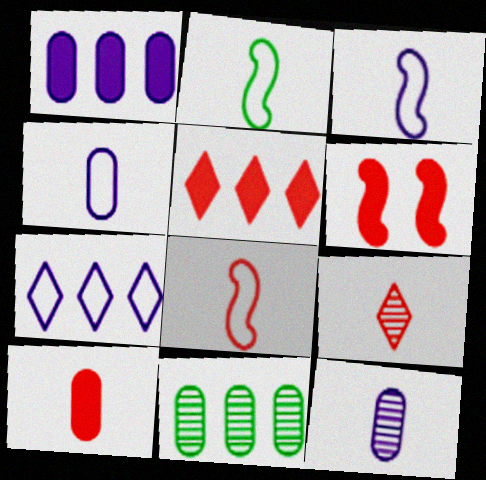[[2, 3, 8], 
[5, 6, 10], 
[8, 9, 10]]